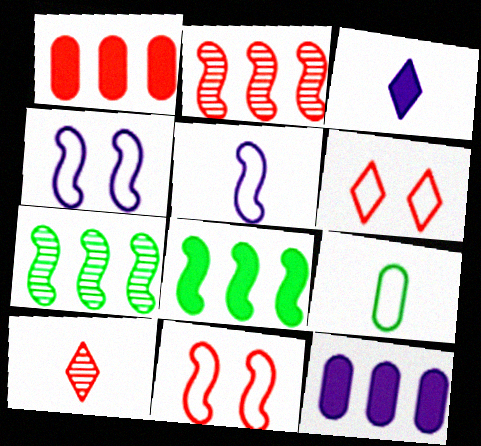[[1, 10, 11]]